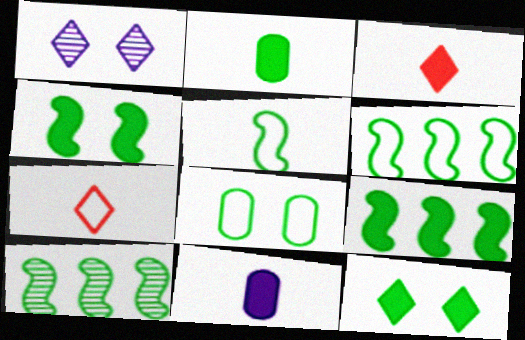[[2, 9, 12], 
[4, 5, 10], 
[6, 9, 10]]